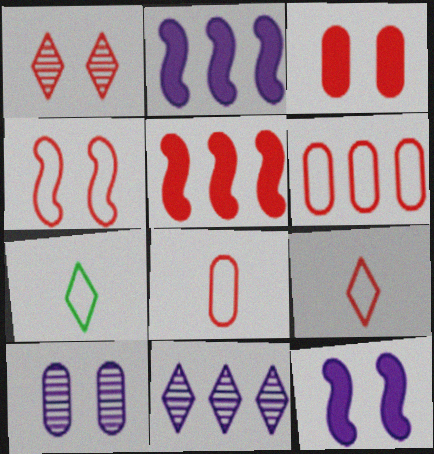[[1, 3, 4], 
[1, 5, 8], 
[4, 6, 9], 
[5, 7, 10]]